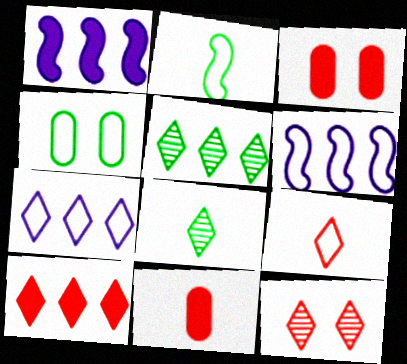[[3, 6, 8], 
[4, 6, 9], 
[5, 7, 10], 
[9, 10, 12]]